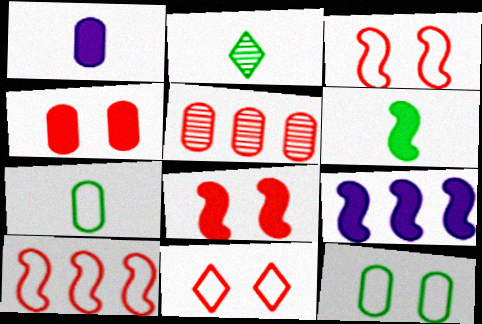[[1, 5, 12], 
[2, 6, 7], 
[6, 8, 9]]